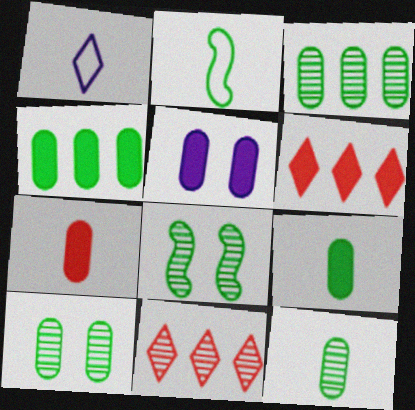[[2, 5, 11], 
[3, 10, 12], 
[4, 5, 7]]